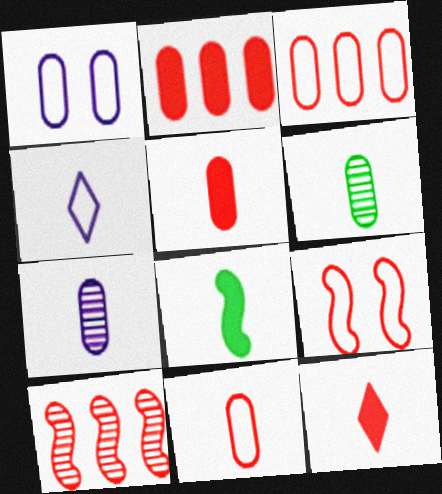[[1, 2, 6]]